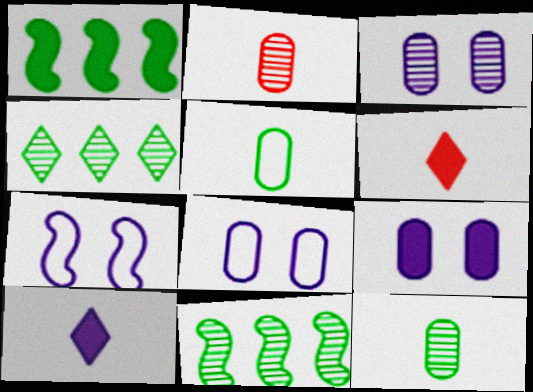[[1, 6, 9], 
[3, 8, 9], 
[6, 8, 11]]